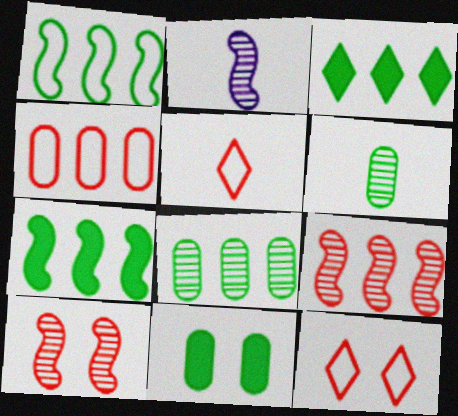[[1, 3, 8]]